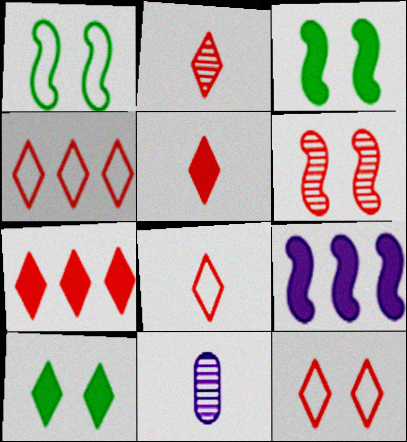[[1, 7, 11], 
[2, 5, 8], 
[2, 7, 12], 
[3, 4, 11], 
[4, 8, 12]]